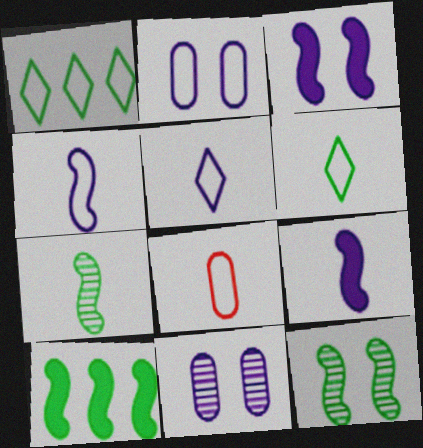[[4, 6, 8]]